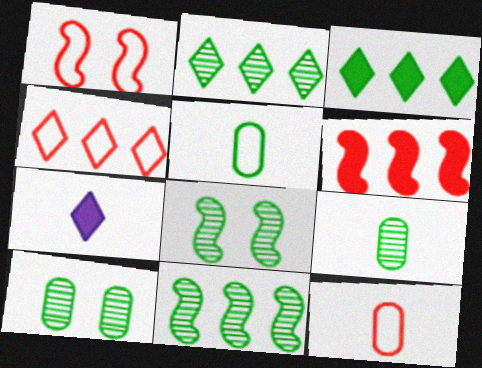[[1, 4, 12], 
[2, 8, 9], 
[3, 5, 8]]